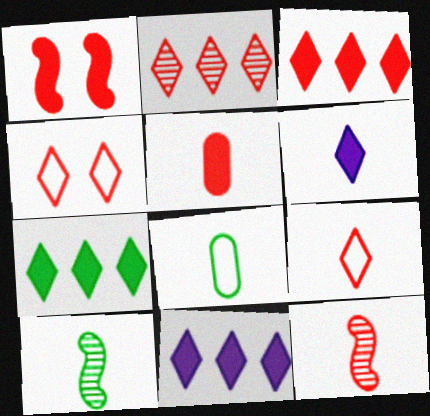[[1, 3, 5], 
[3, 7, 11], 
[5, 9, 12], 
[6, 8, 12]]